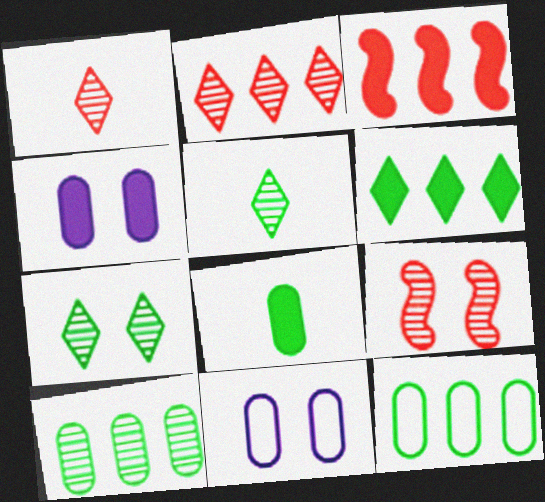[[3, 5, 11]]